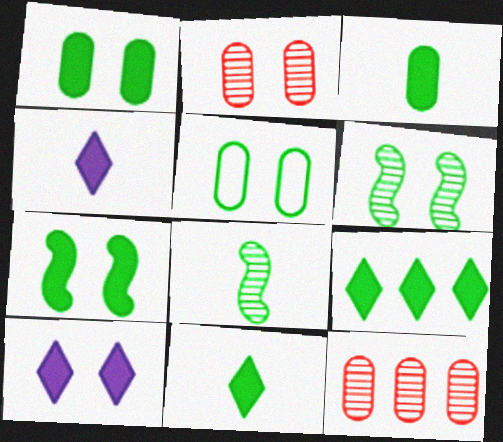[[3, 7, 9], 
[5, 8, 9]]